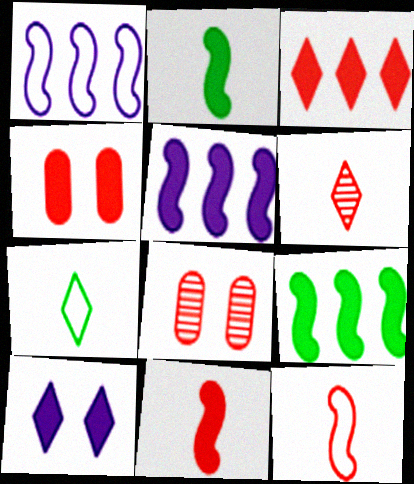[[3, 4, 11], 
[3, 8, 12], 
[5, 7, 8]]